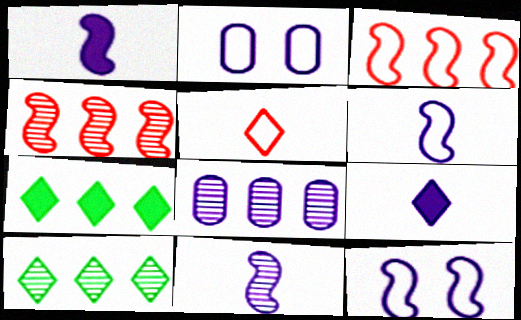[[1, 6, 11], 
[3, 7, 8], 
[4, 8, 10], 
[8, 9, 12]]